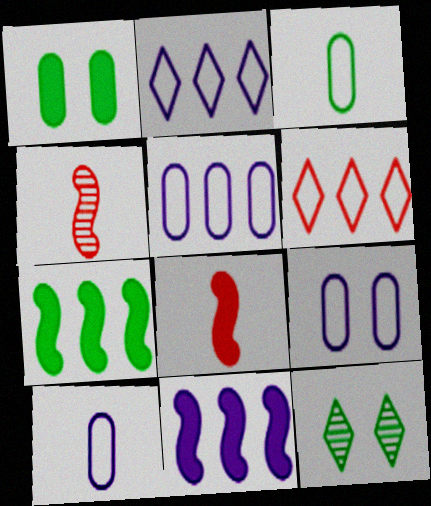[[1, 2, 4], 
[3, 7, 12], 
[5, 8, 12], 
[5, 9, 10]]